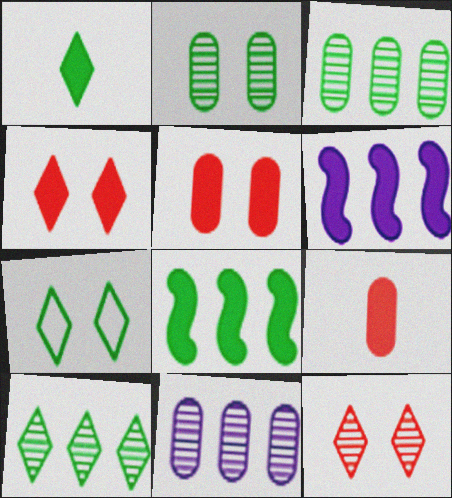[[1, 5, 6], 
[1, 7, 10]]